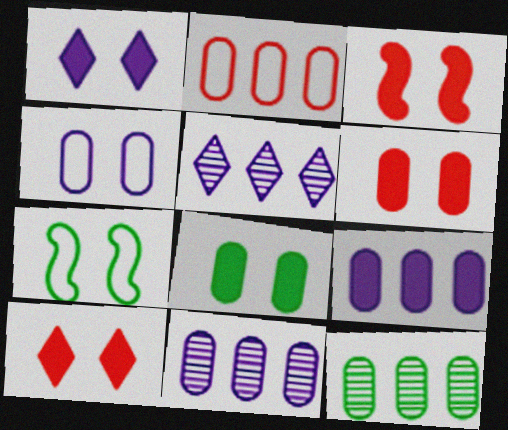[[1, 3, 8], 
[2, 9, 12], 
[3, 6, 10]]